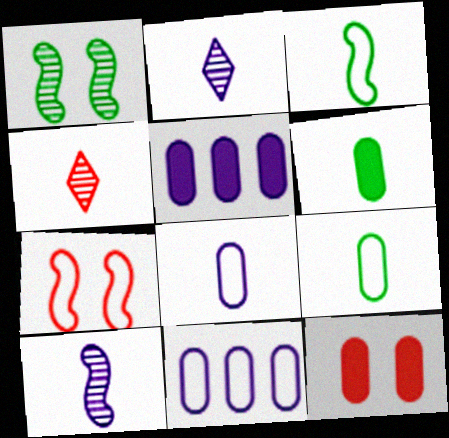[[5, 6, 12]]